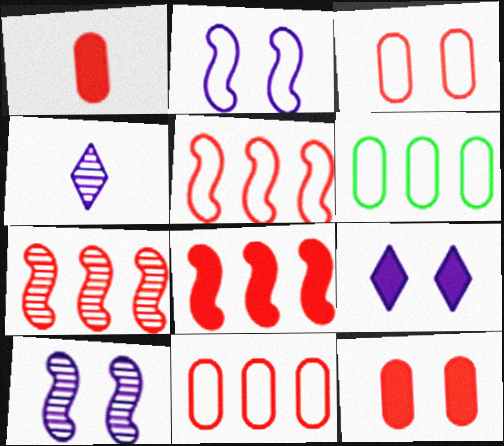[[5, 7, 8]]